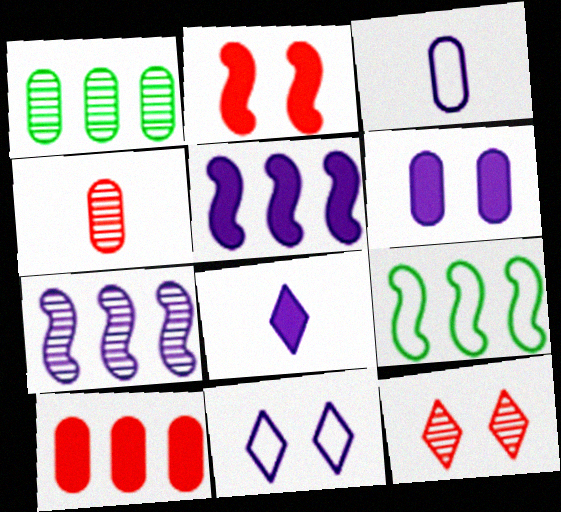[[5, 6, 8]]